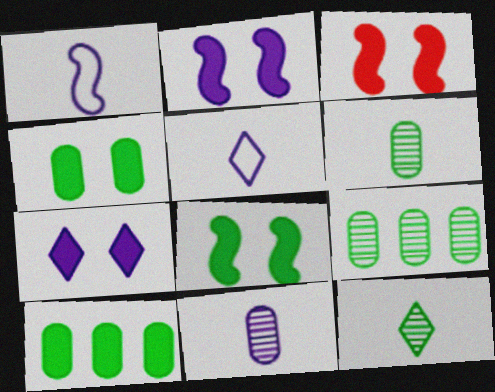[[2, 3, 8], 
[3, 4, 7], 
[3, 5, 9]]